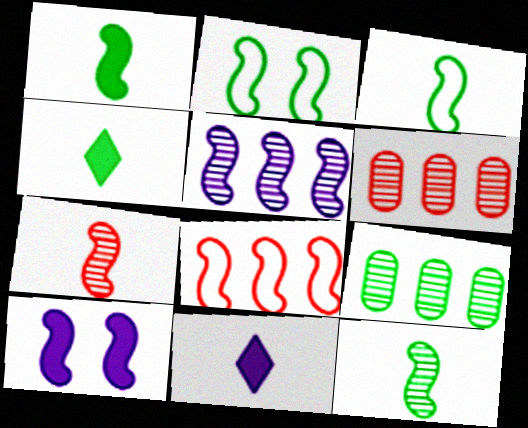[[1, 3, 12], 
[2, 4, 9], 
[2, 6, 11], 
[8, 10, 12]]